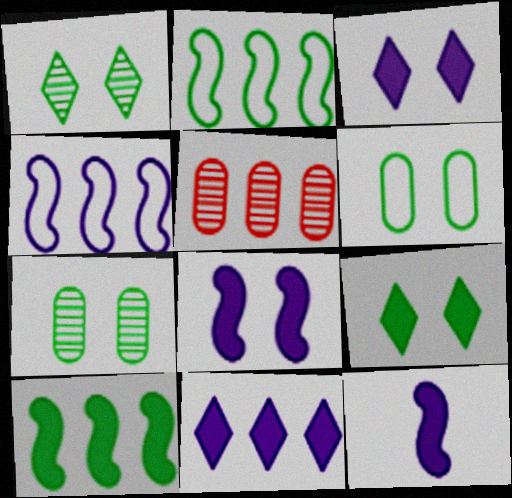[[2, 5, 11]]